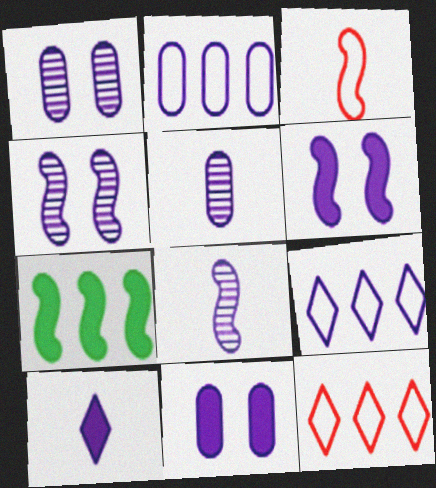[[2, 4, 10], 
[2, 5, 11], 
[3, 4, 7], 
[5, 6, 9], 
[8, 9, 11]]